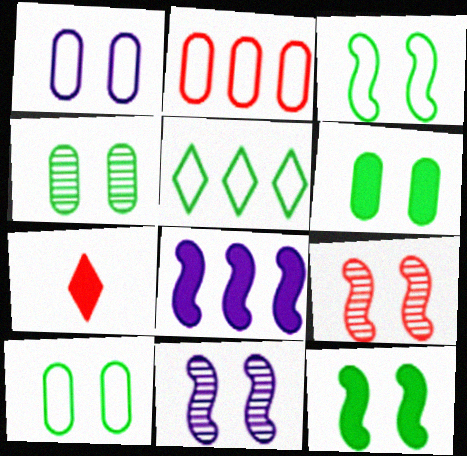[[2, 7, 9], 
[4, 6, 10], 
[6, 7, 8]]